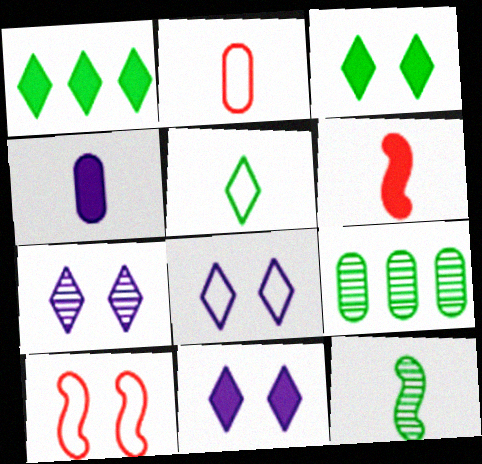[[6, 8, 9], 
[7, 8, 11]]